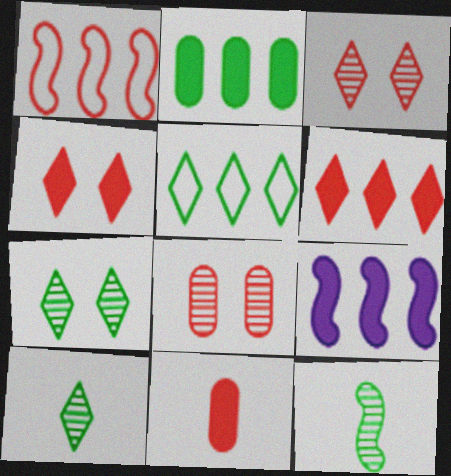[[1, 3, 11], 
[2, 6, 9]]